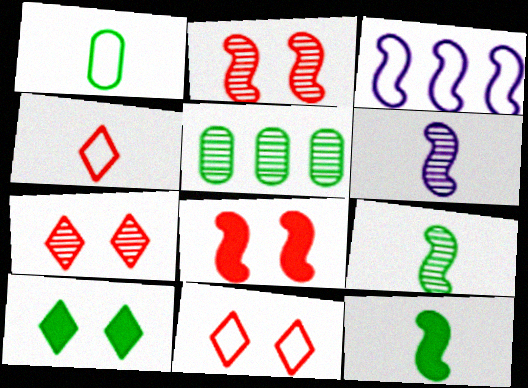[[1, 3, 11], 
[2, 3, 12], 
[3, 8, 9], 
[5, 6, 7]]